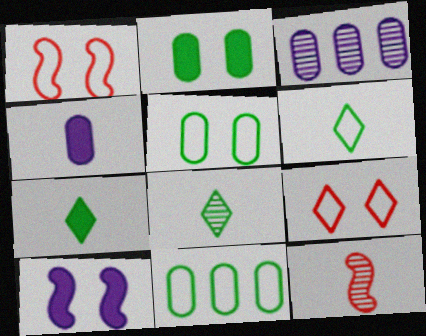[[1, 3, 7], 
[4, 6, 12], 
[6, 7, 8]]